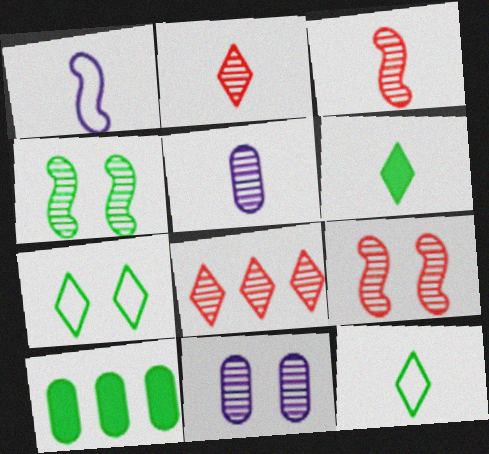[[4, 5, 8], 
[4, 10, 12]]